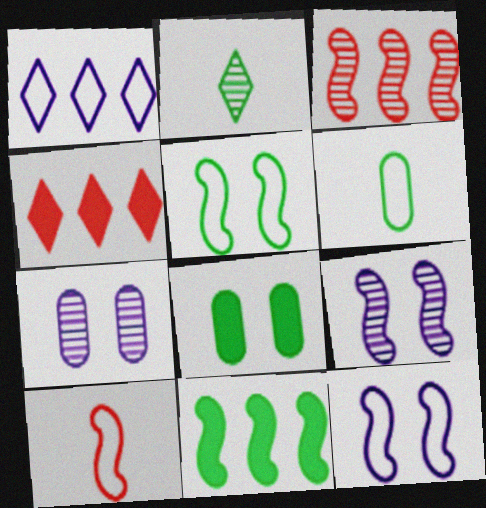[[2, 3, 7], 
[4, 6, 9], 
[9, 10, 11]]